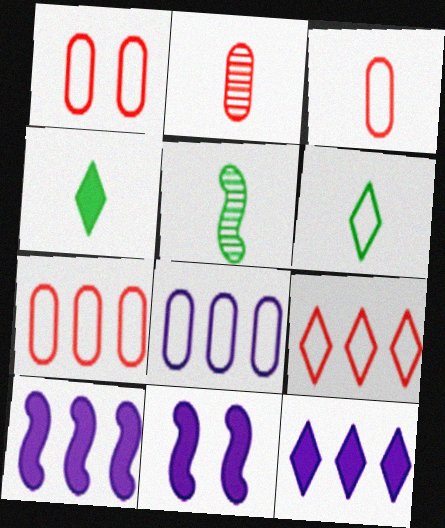[[1, 3, 7], 
[1, 5, 12]]